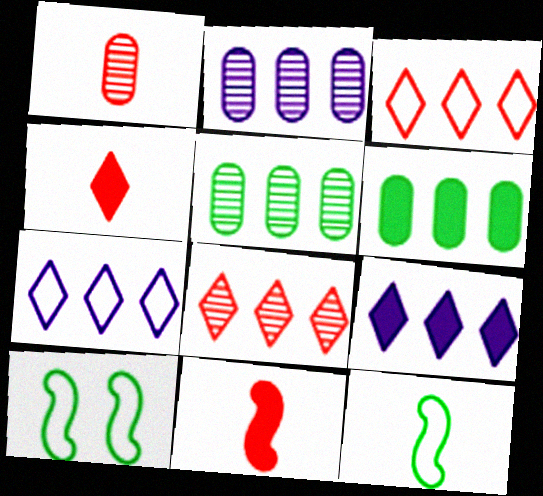[[1, 9, 10], 
[2, 4, 10]]